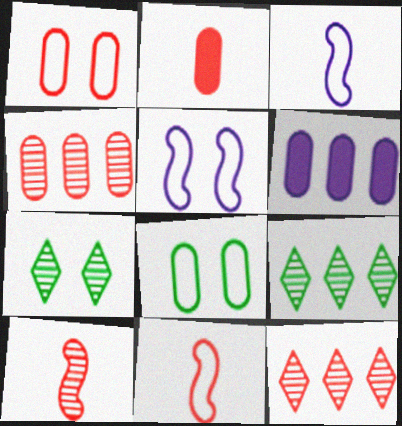[[1, 2, 4], 
[2, 5, 9], 
[6, 7, 11]]